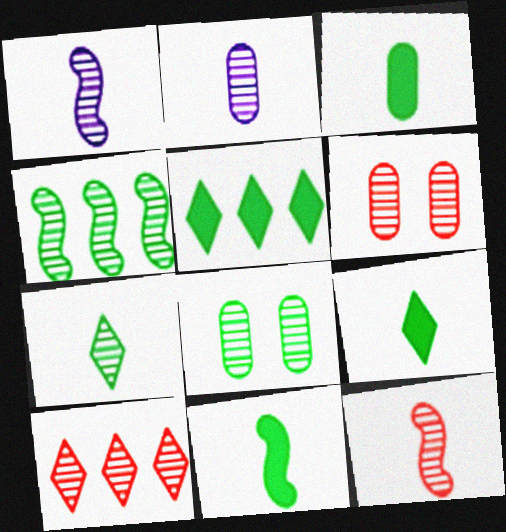[[1, 8, 10], 
[2, 7, 12], 
[3, 9, 11], 
[4, 7, 8], 
[6, 10, 12]]